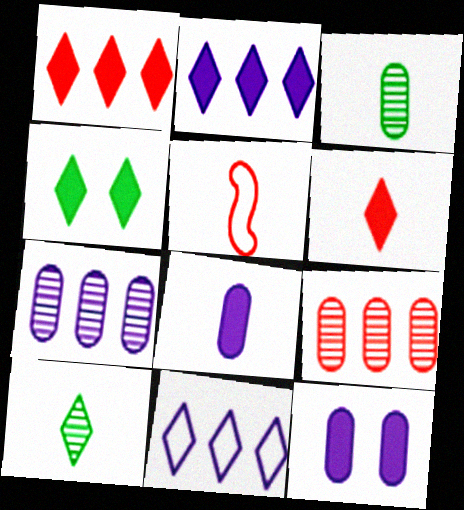[[2, 4, 6], 
[4, 5, 7], 
[5, 8, 10]]